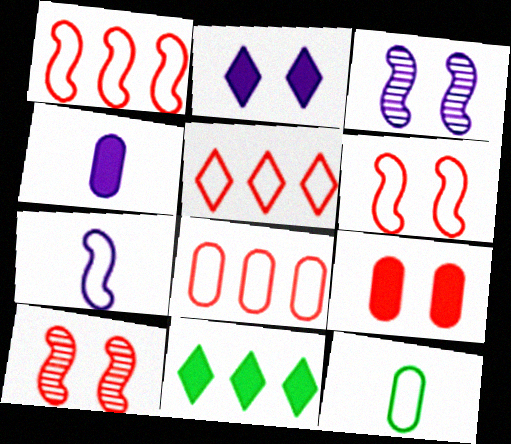[[1, 5, 8]]